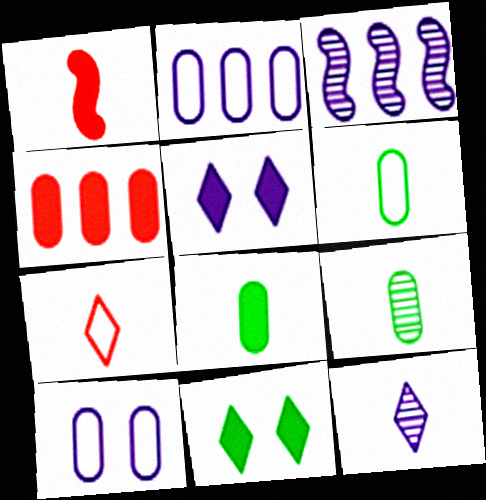[[1, 6, 12], 
[4, 9, 10], 
[6, 8, 9]]